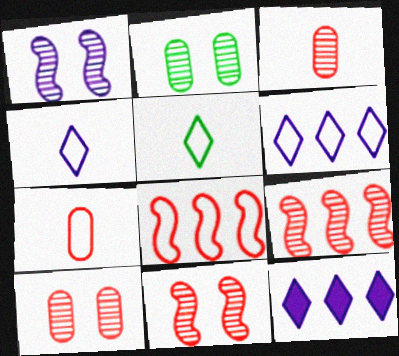[]